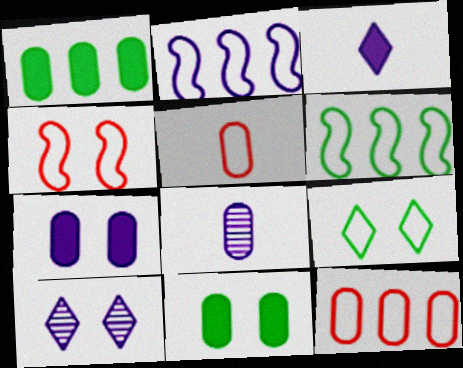[[2, 5, 9], 
[4, 10, 11], 
[8, 11, 12]]